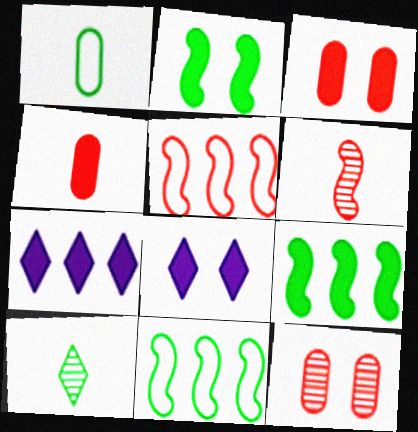[[2, 3, 8], 
[2, 4, 7], 
[4, 8, 9]]